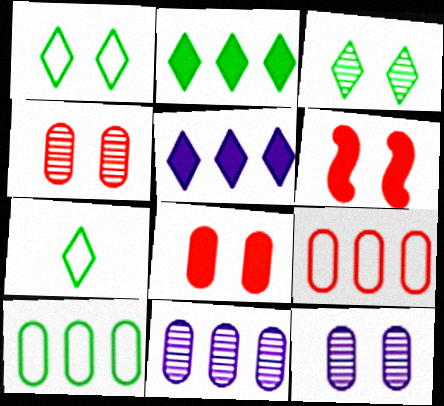[[1, 6, 12], 
[2, 3, 7], 
[6, 7, 11]]